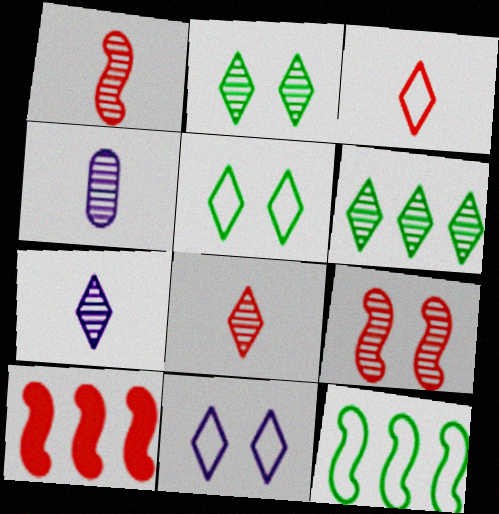[[4, 5, 10], 
[4, 6, 9]]